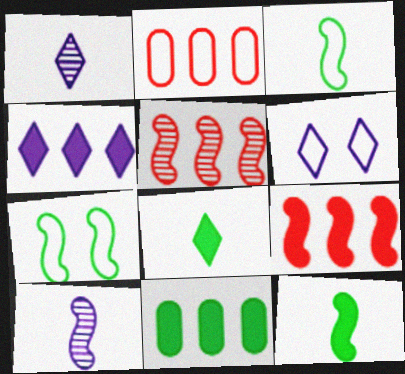[[1, 4, 6], 
[2, 3, 6], 
[4, 9, 11], 
[7, 9, 10]]